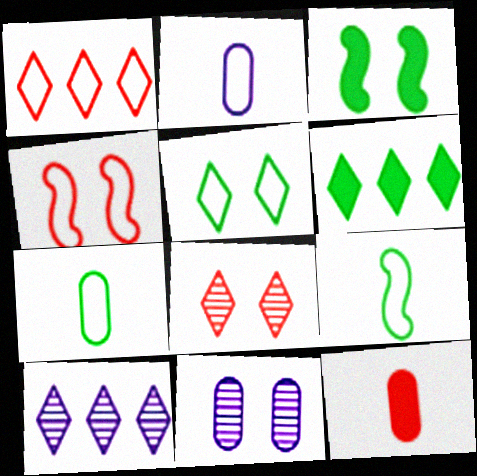[[1, 6, 10]]